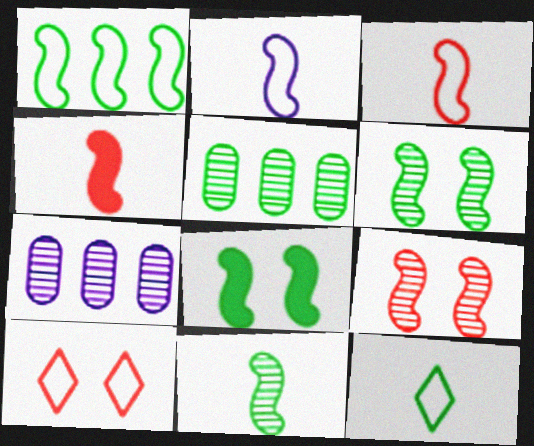[[1, 8, 11], 
[2, 4, 11], 
[5, 8, 12]]